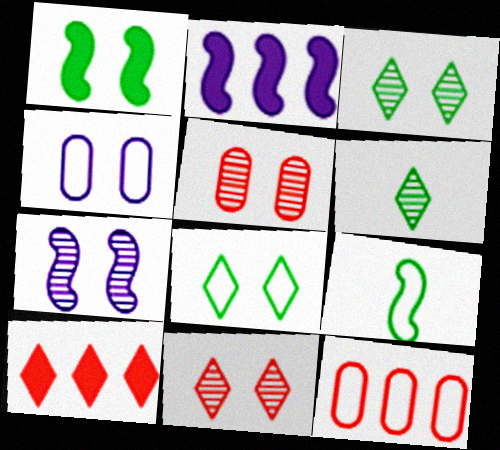[[1, 4, 11], 
[3, 5, 7]]